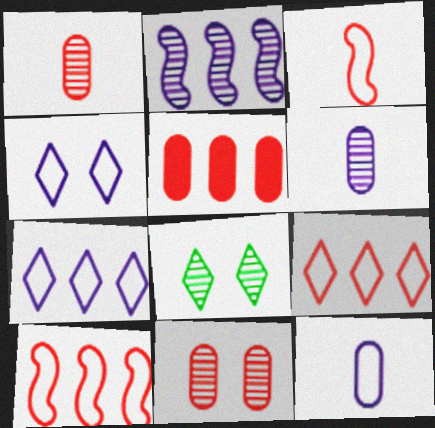[[1, 2, 8]]